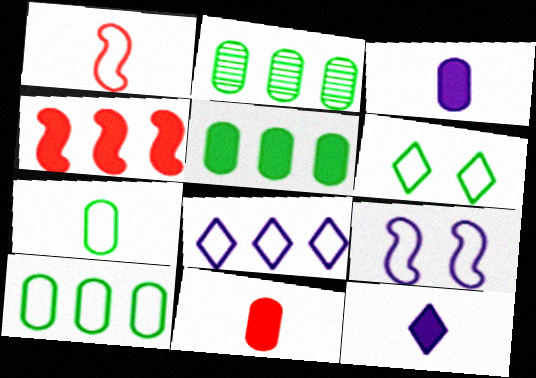[[2, 4, 8], 
[2, 5, 10]]